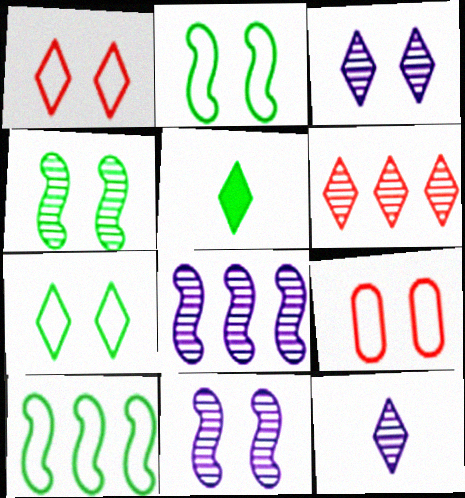[[5, 8, 9]]